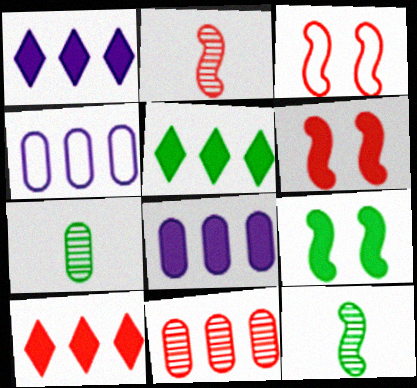[[1, 3, 7], 
[1, 5, 10]]